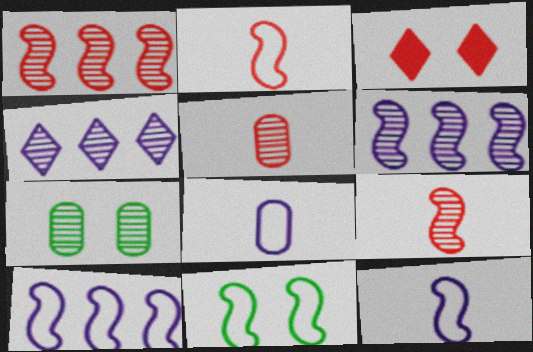[[2, 10, 11], 
[4, 7, 9]]